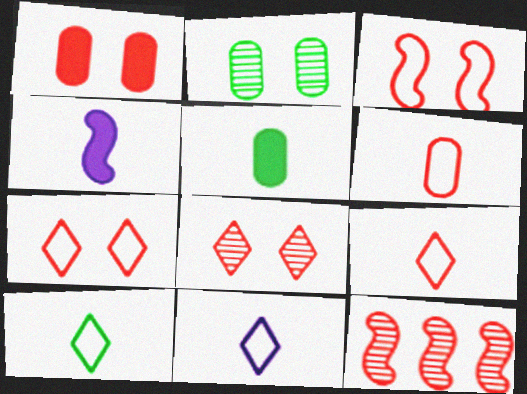[[1, 3, 8], 
[1, 9, 12], 
[9, 10, 11]]